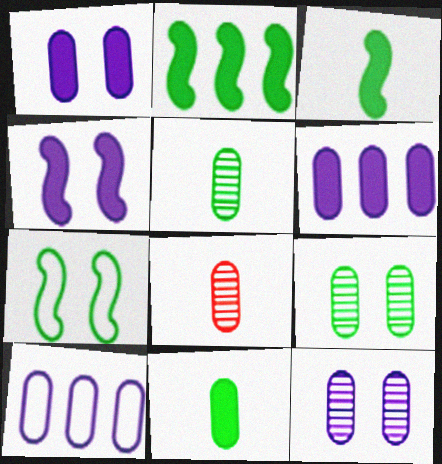[]